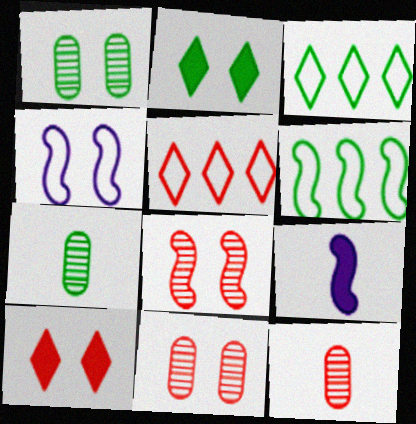[[1, 4, 10], 
[1, 5, 9], 
[2, 4, 11], 
[2, 6, 7], 
[3, 9, 11], 
[6, 8, 9]]